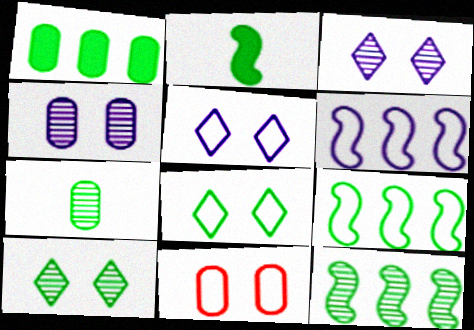[[7, 10, 12]]